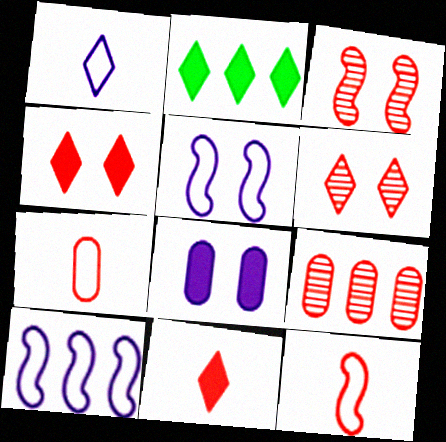[[1, 2, 6], 
[2, 9, 10], 
[4, 9, 12]]